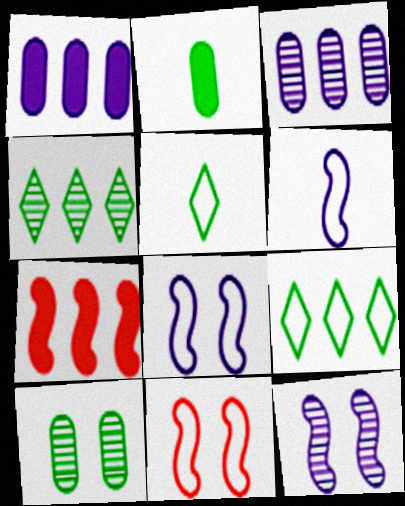[[3, 7, 9]]